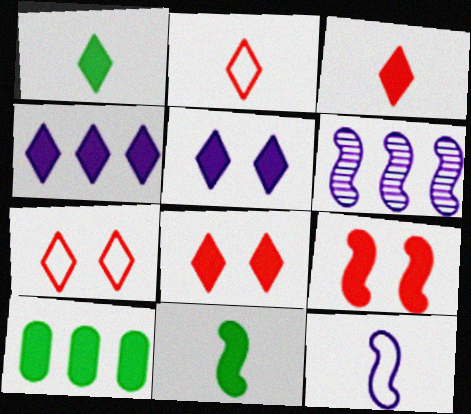[[1, 4, 8]]